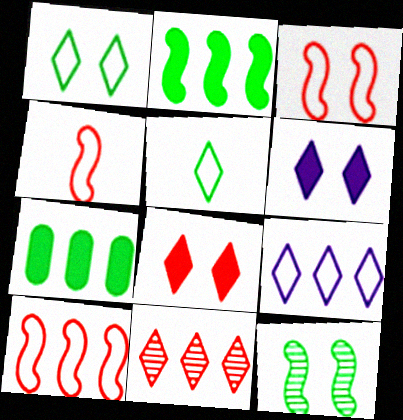[[3, 4, 10], 
[5, 6, 11], 
[5, 7, 12]]